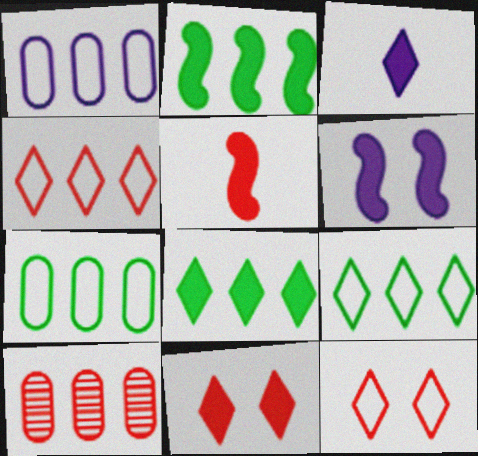[[2, 5, 6], 
[3, 8, 11], 
[5, 10, 12]]